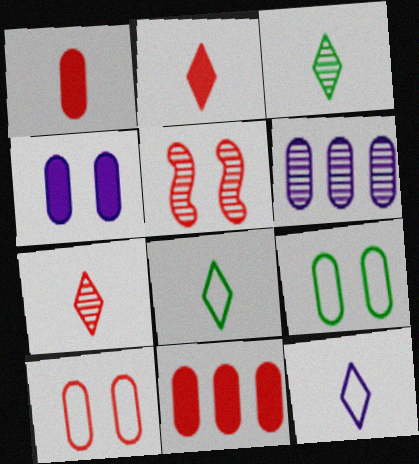[[1, 6, 9], 
[2, 3, 12], 
[3, 5, 6]]